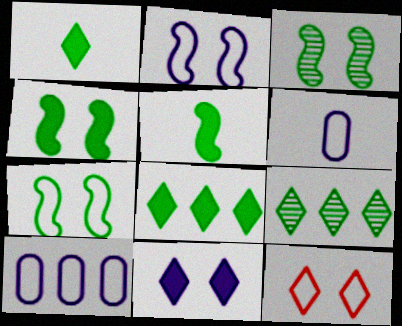[[3, 4, 7]]